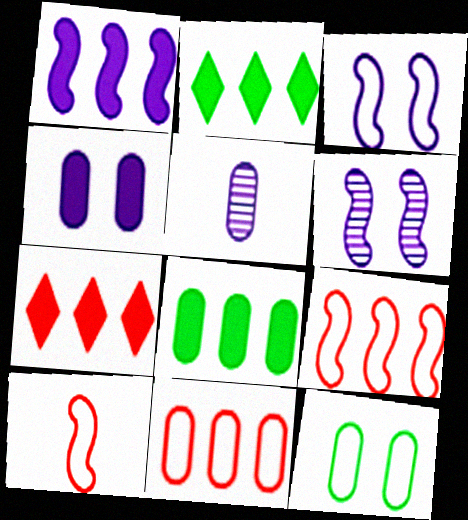[[1, 7, 8]]